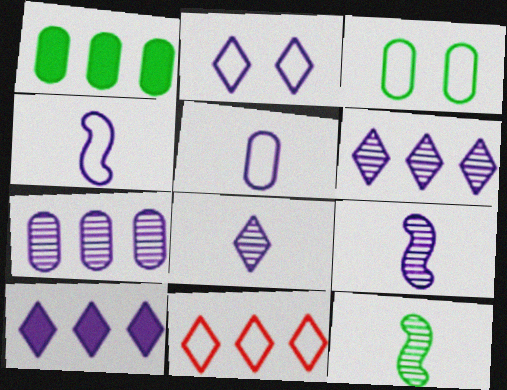[[2, 8, 10], 
[3, 4, 11]]